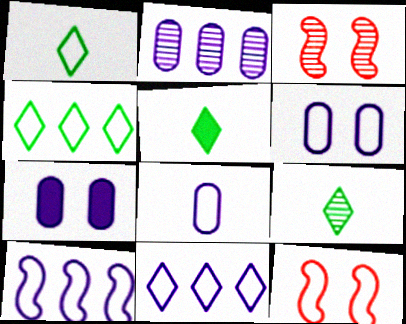[[1, 5, 9], 
[2, 3, 9], 
[2, 5, 12], 
[2, 7, 8], 
[4, 8, 12]]